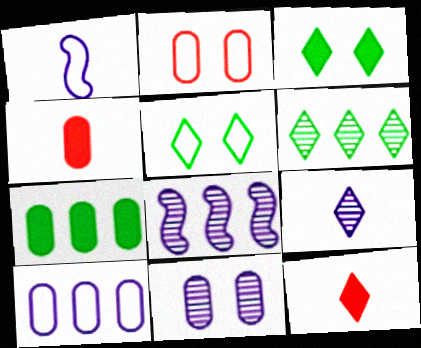[[4, 5, 8], 
[8, 9, 11]]